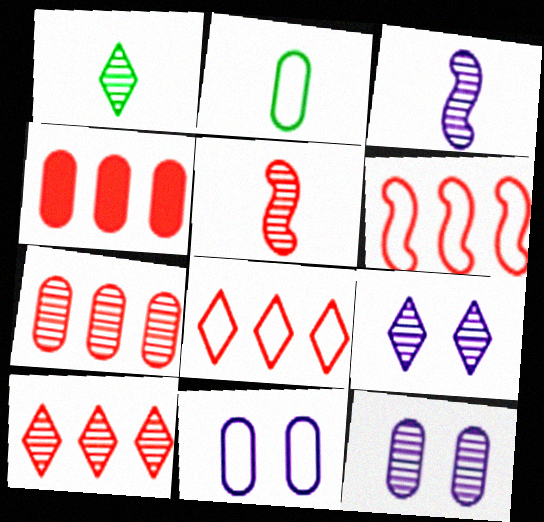[[1, 9, 10], 
[2, 4, 12], 
[4, 6, 10]]